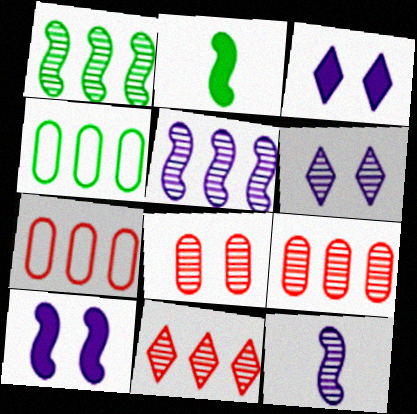[[2, 6, 7]]